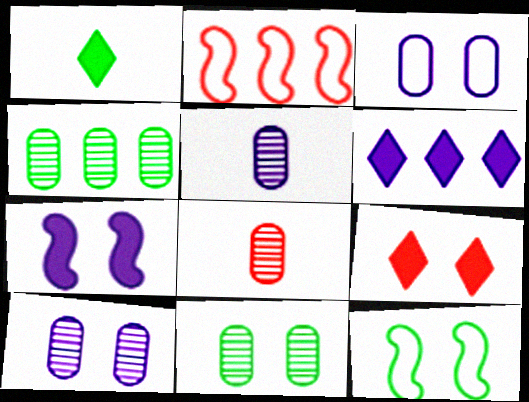[[1, 2, 10], 
[1, 4, 12], 
[1, 6, 9], 
[2, 4, 6], 
[2, 8, 9], 
[4, 8, 10], 
[6, 8, 12], 
[9, 10, 12]]